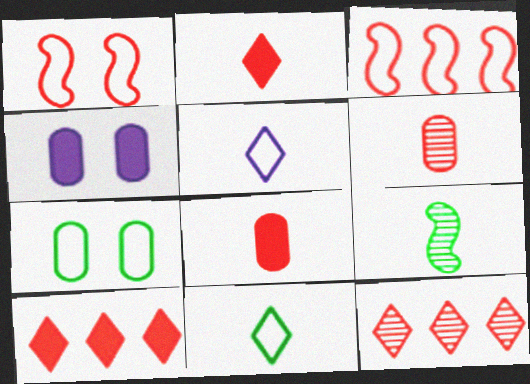[[1, 6, 10], 
[1, 8, 12], 
[3, 5, 7], 
[5, 8, 9]]